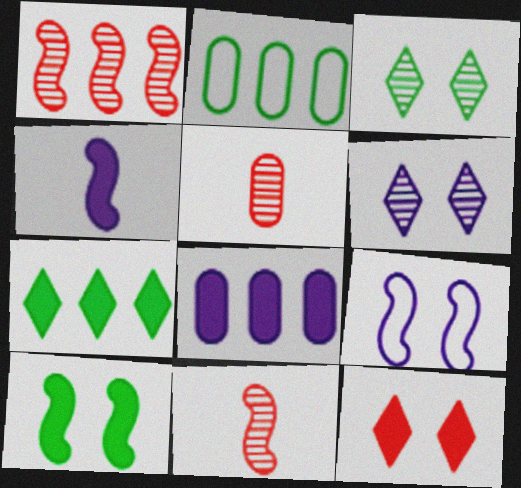[[5, 7, 9]]